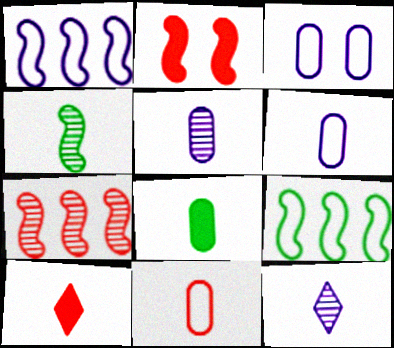[[1, 2, 4], 
[4, 6, 10], 
[5, 8, 11]]